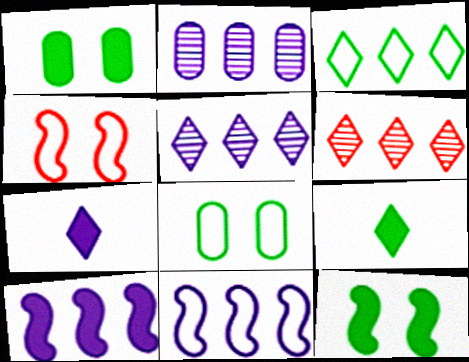[[2, 4, 9]]